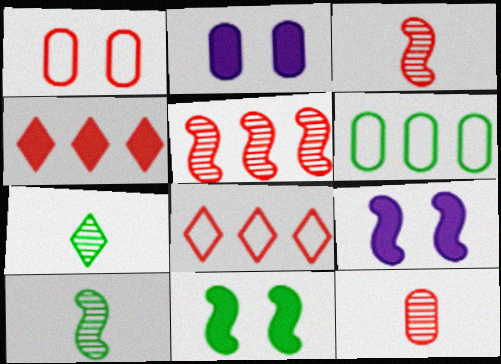[[1, 3, 4], 
[2, 6, 12], 
[2, 8, 10], 
[6, 7, 11]]